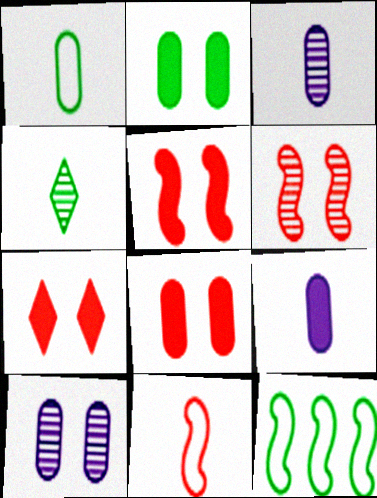[[2, 4, 12], 
[3, 7, 12], 
[4, 9, 11], 
[5, 7, 8]]